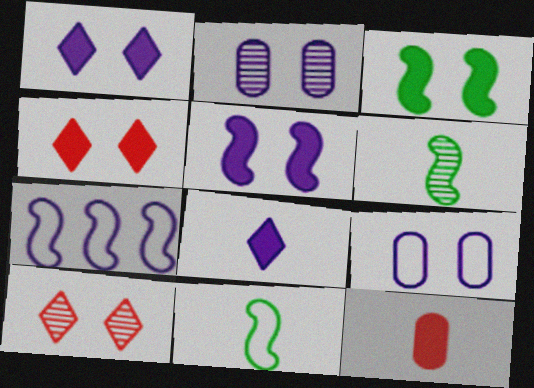[[2, 7, 8], 
[3, 9, 10]]